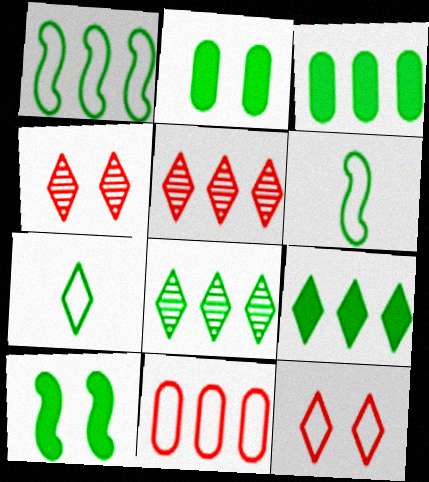[[1, 3, 8], 
[2, 6, 8]]